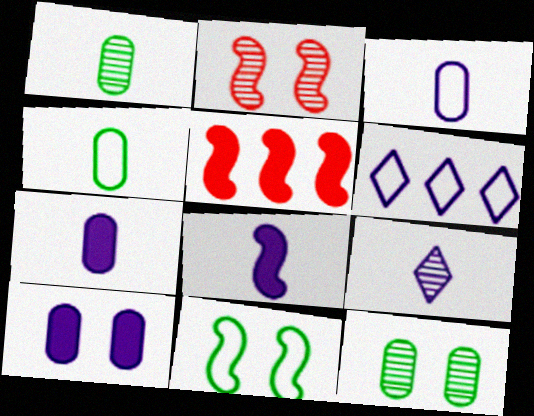[[3, 8, 9]]